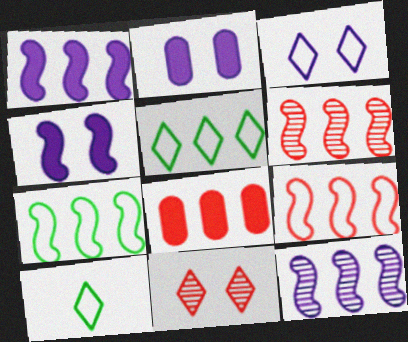[[1, 6, 7], 
[2, 6, 10], 
[5, 8, 12]]